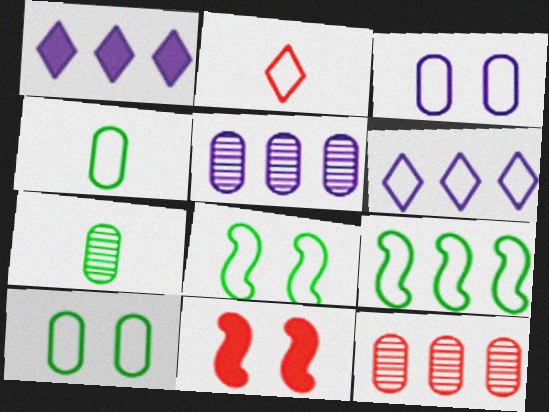[[1, 9, 12], 
[2, 3, 9], 
[2, 11, 12], 
[6, 7, 11]]